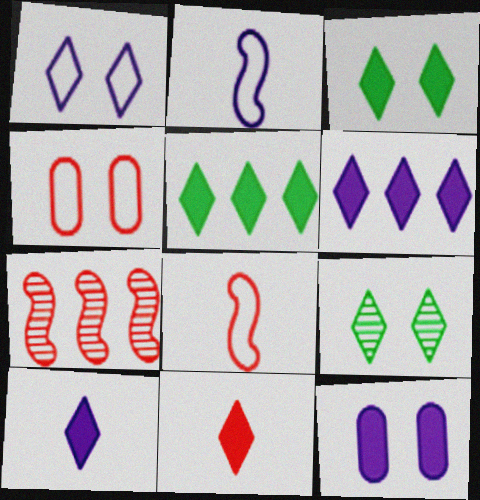[[3, 6, 11], 
[4, 7, 11]]